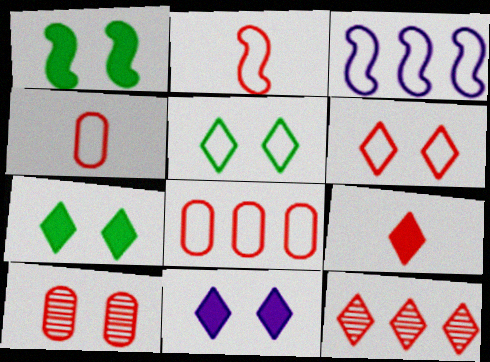[[2, 6, 8], 
[3, 4, 5], 
[6, 9, 12]]